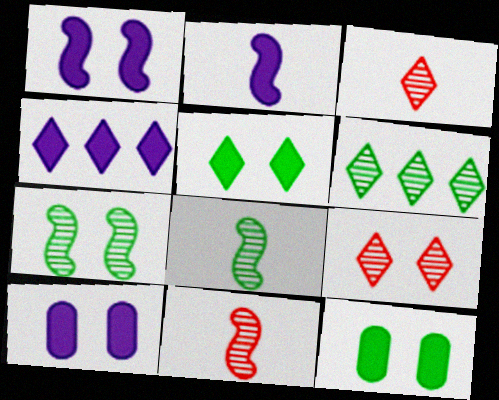[[2, 4, 10]]